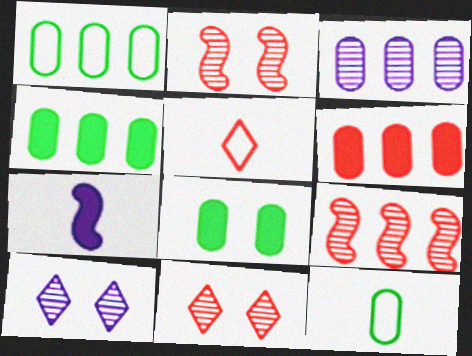[[1, 3, 6], 
[1, 7, 11], 
[2, 5, 6]]